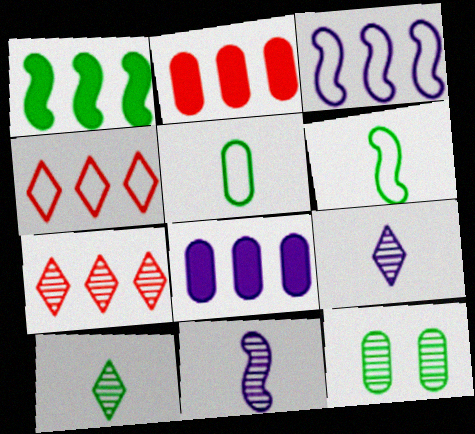[[7, 11, 12]]